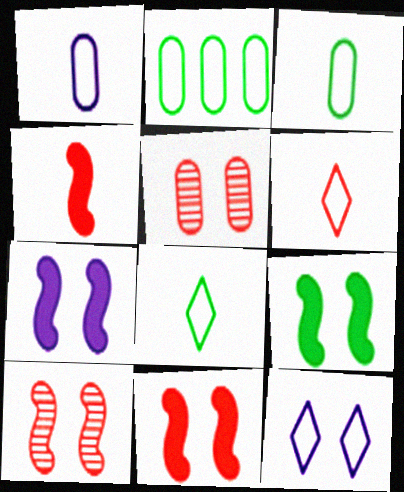[[5, 9, 12], 
[7, 9, 11]]